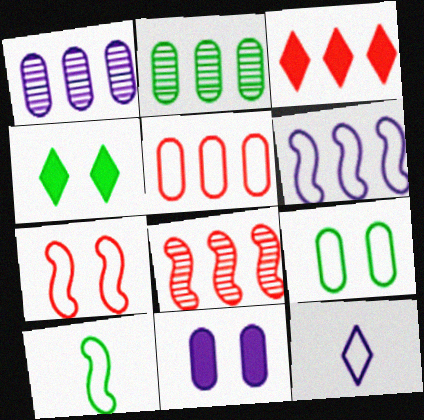[[2, 3, 6], 
[2, 4, 10], 
[3, 5, 8], 
[6, 7, 10]]